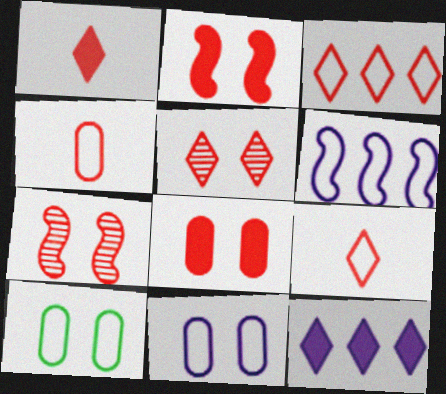[[1, 3, 5], 
[6, 9, 10]]